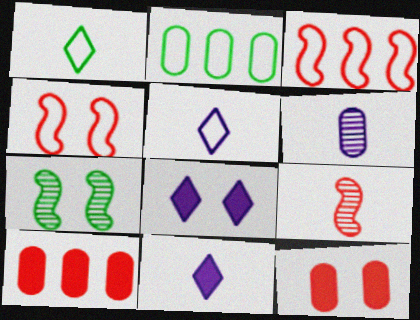[[2, 4, 5], 
[2, 6, 12], 
[2, 8, 9], 
[5, 7, 10]]